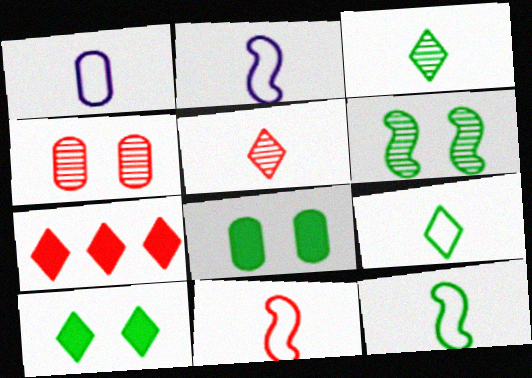[[1, 6, 7], 
[1, 9, 11], 
[2, 11, 12], 
[4, 7, 11]]